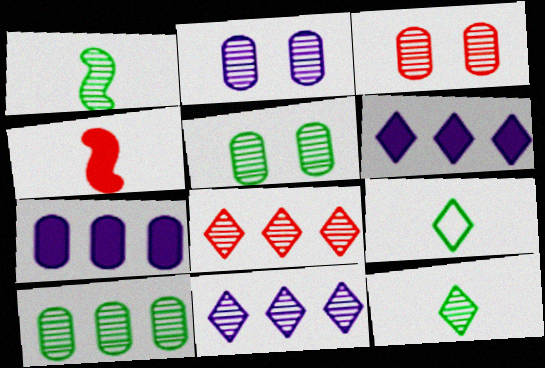[[1, 2, 8], 
[1, 3, 11], 
[2, 3, 5]]